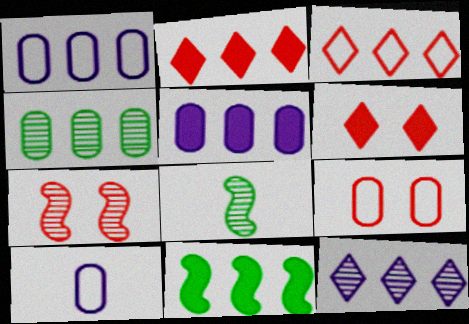[[1, 6, 8], 
[2, 5, 11], 
[6, 7, 9]]